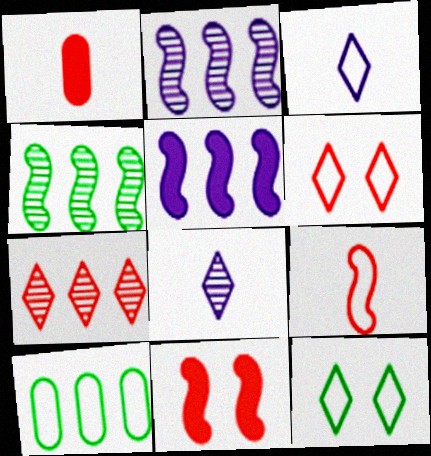[[1, 2, 12], 
[5, 7, 10], 
[8, 10, 11]]